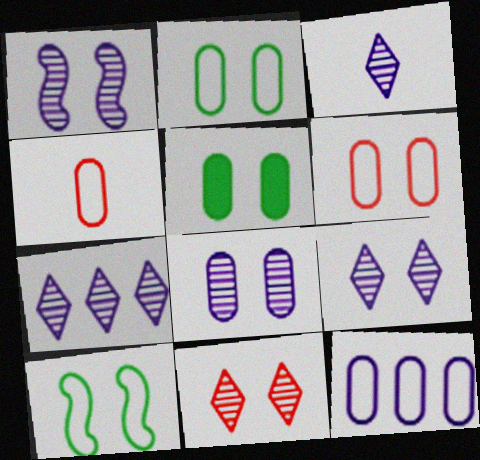[[1, 8, 9], 
[2, 4, 12], 
[3, 7, 9], 
[5, 6, 8]]